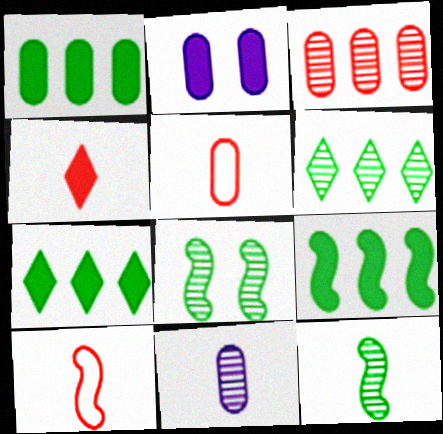[[1, 7, 9], 
[2, 4, 9], 
[2, 6, 10]]